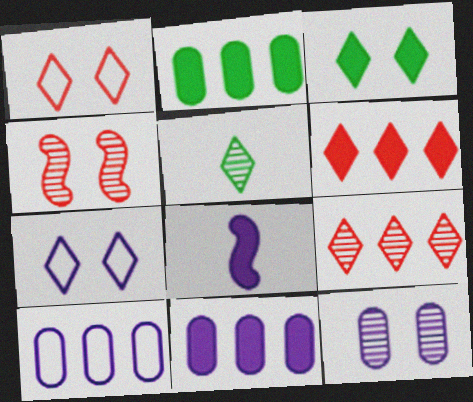[[5, 6, 7]]